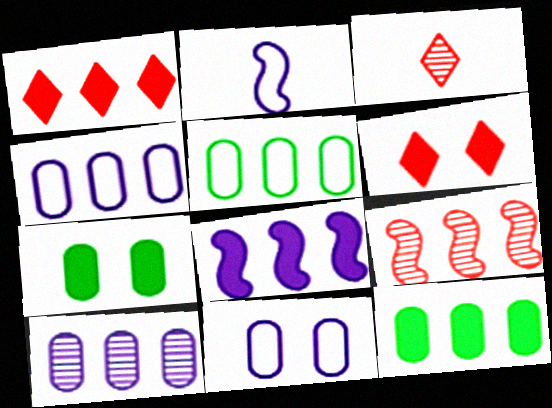[[1, 8, 12]]